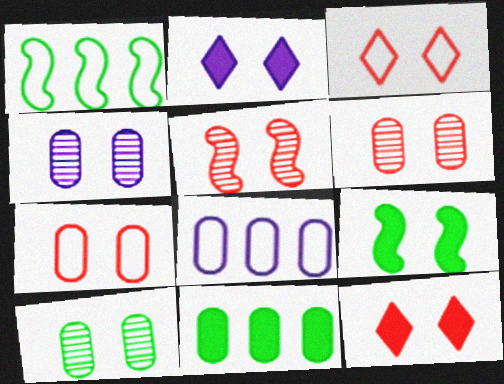[[3, 4, 9], 
[4, 6, 10], 
[5, 7, 12]]